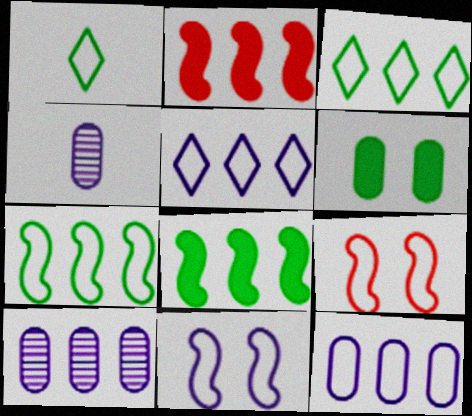[[1, 9, 12], 
[2, 3, 10]]